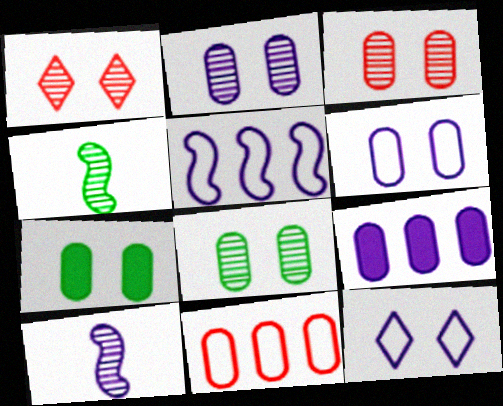[[2, 3, 8], 
[3, 6, 7], 
[9, 10, 12]]